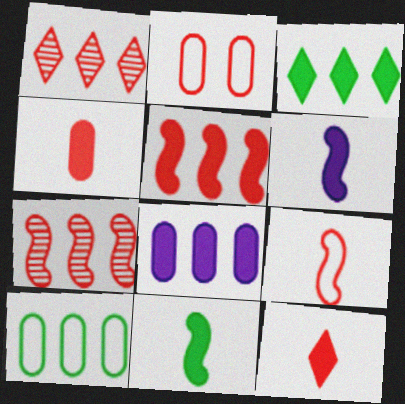[[2, 7, 12], 
[3, 5, 8]]